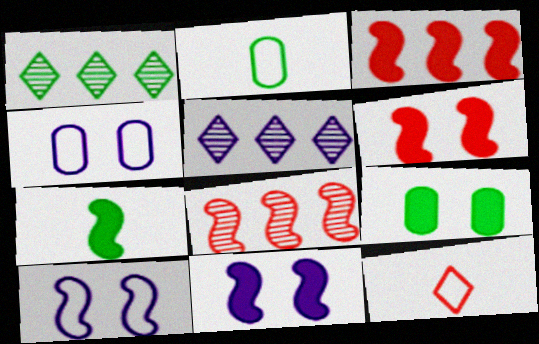[[2, 5, 6], 
[3, 7, 11], 
[7, 8, 10]]